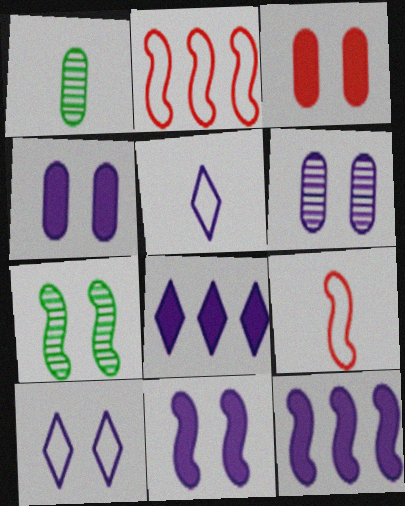[[3, 7, 10], 
[5, 6, 12], 
[6, 10, 11], 
[7, 9, 12]]